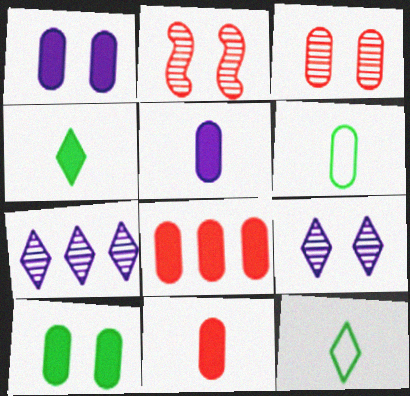[[5, 8, 10]]